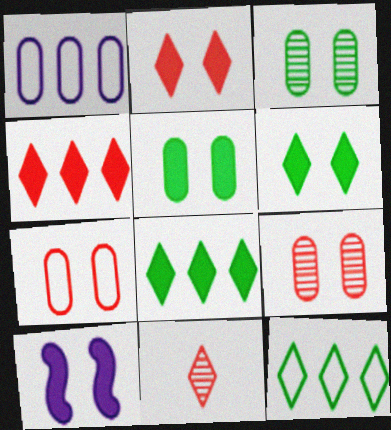[[2, 5, 10]]